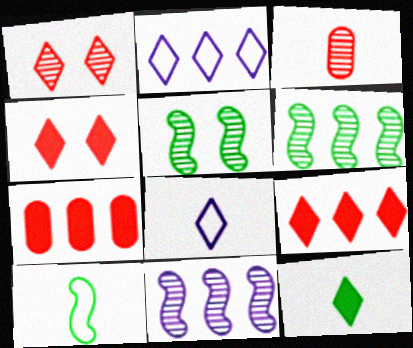[[1, 2, 12], 
[2, 6, 7], 
[5, 7, 8]]